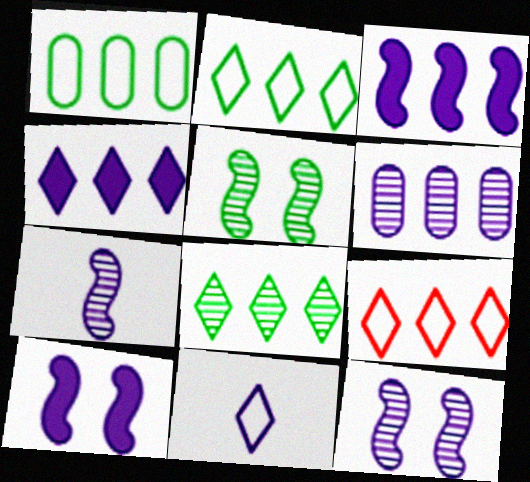[[4, 8, 9], 
[6, 10, 11]]